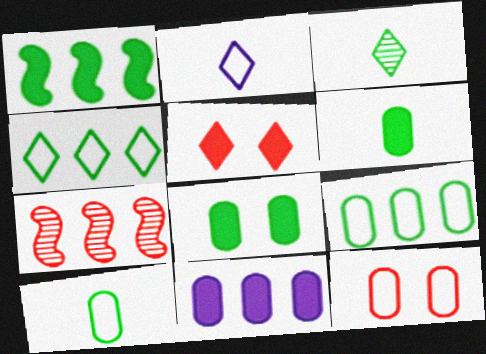[[2, 7, 8], 
[4, 7, 11]]